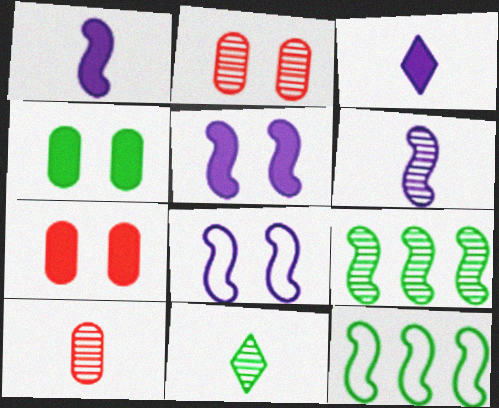[[2, 3, 12], 
[4, 11, 12], 
[6, 10, 11]]